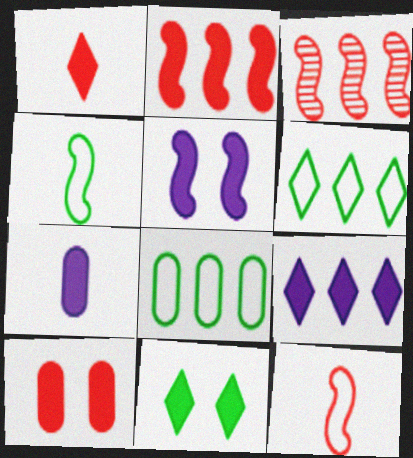[[1, 2, 10], 
[1, 9, 11], 
[2, 7, 11], 
[3, 4, 5], 
[3, 8, 9], 
[5, 7, 9], 
[5, 10, 11]]